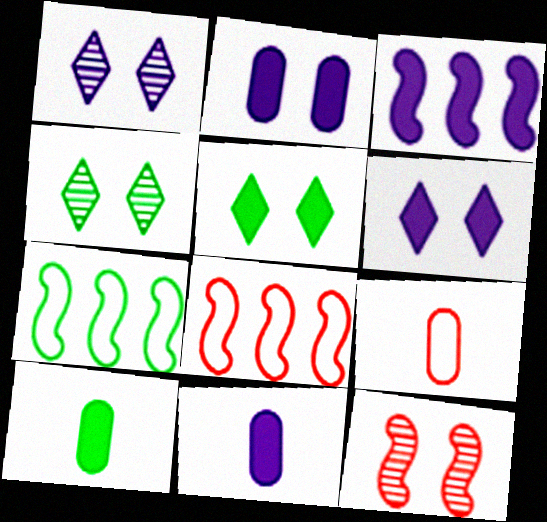[[1, 8, 10], 
[3, 4, 9], 
[3, 6, 11], 
[4, 7, 10], 
[4, 8, 11]]